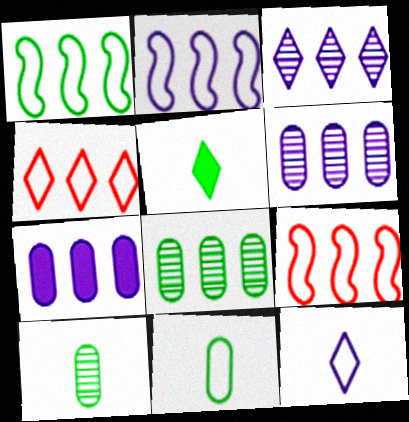[[1, 2, 9], 
[2, 3, 7]]